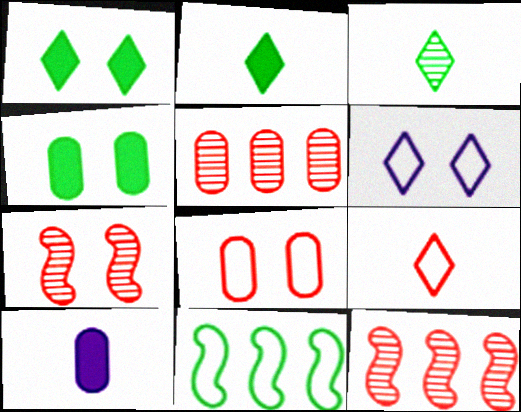[[3, 4, 11], 
[4, 6, 7]]